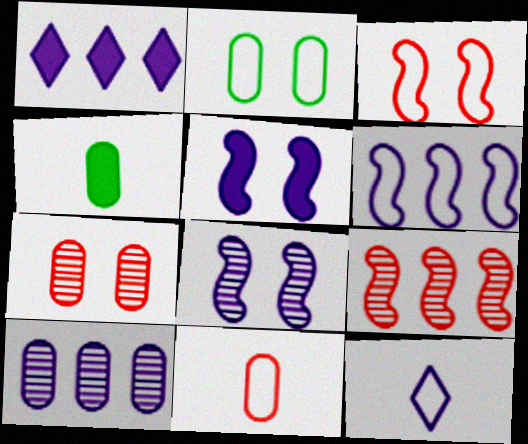[[1, 6, 10], 
[5, 10, 12]]